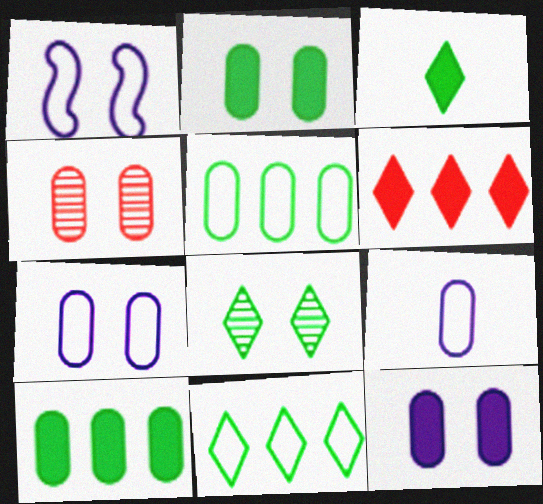[[2, 4, 7], 
[3, 8, 11], 
[4, 9, 10]]